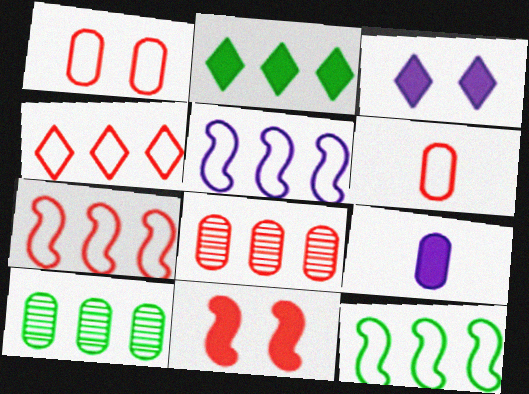[[1, 9, 10], 
[2, 5, 8], 
[2, 9, 11], 
[2, 10, 12], 
[5, 7, 12]]